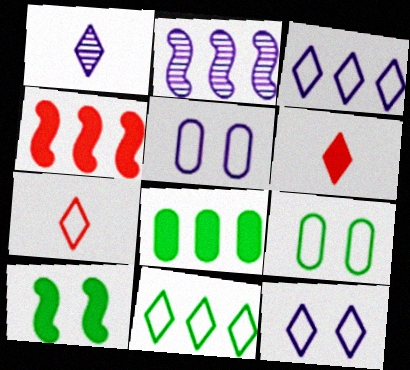[[1, 4, 9], 
[2, 6, 9], 
[7, 11, 12]]